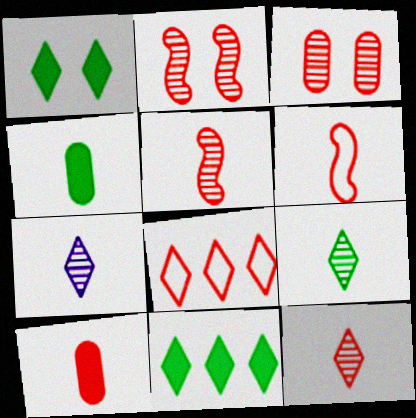[[1, 7, 8], 
[2, 8, 10], 
[4, 6, 7], 
[6, 10, 12], 
[7, 9, 12]]